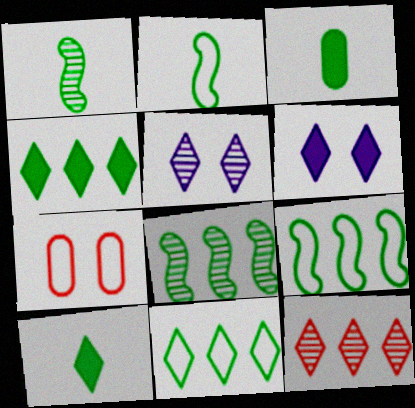[]